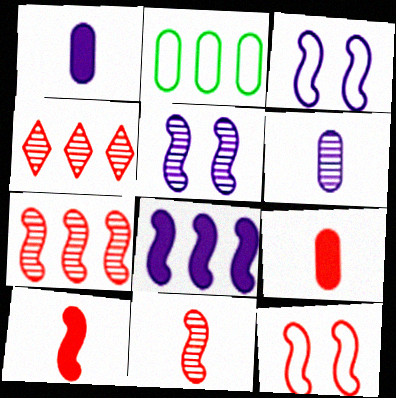[[2, 4, 8], 
[4, 9, 12], 
[7, 10, 12]]